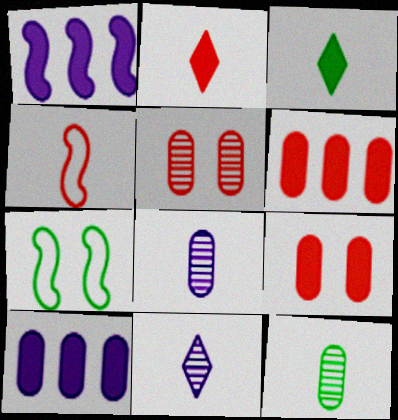[[1, 3, 9], 
[3, 4, 8], 
[6, 7, 11]]